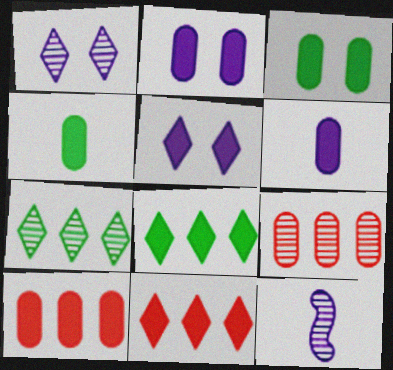[[2, 4, 10], 
[3, 6, 10]]